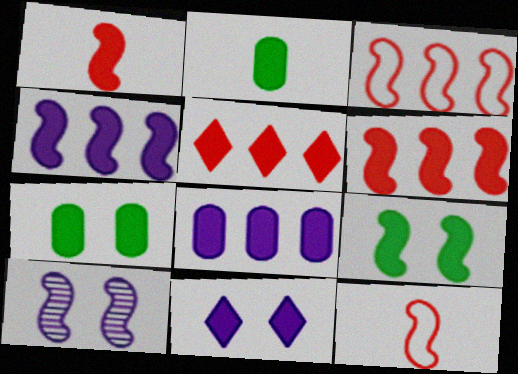[[1, 4, 9], 
[2, 6, 11]]